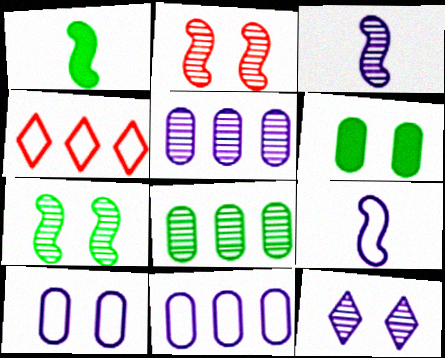[[3, 4, 6], 
[3, 5, 12]]